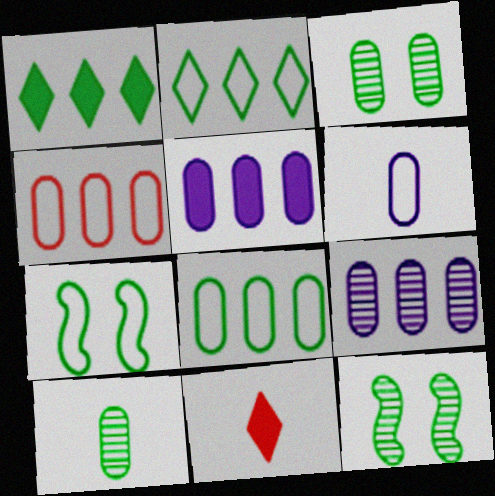[[1, 7, 10], 
[7, 9, 11]]